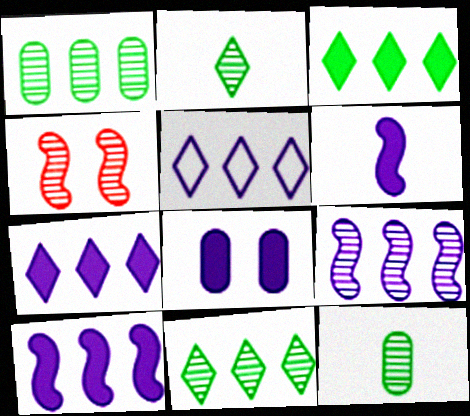[[6, 7, 8]]